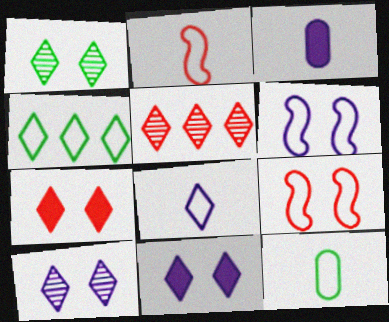[[2, 8, 12]]